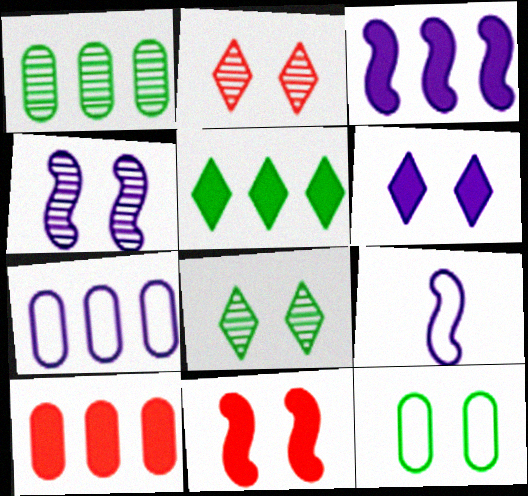[[1, 7, 10], 
[3, 4, 9], 
[3, 5, 10], 
[8, 9, 10]]